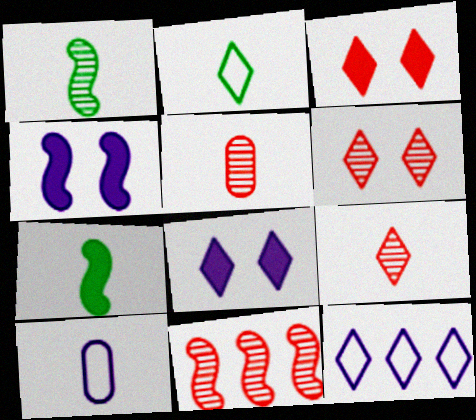[[5, 6, 11], 
[7, 9, 10]]